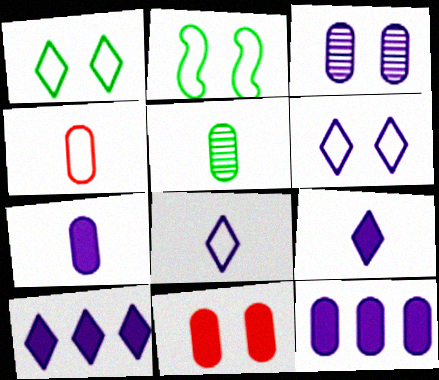[[4, 5, 7]]